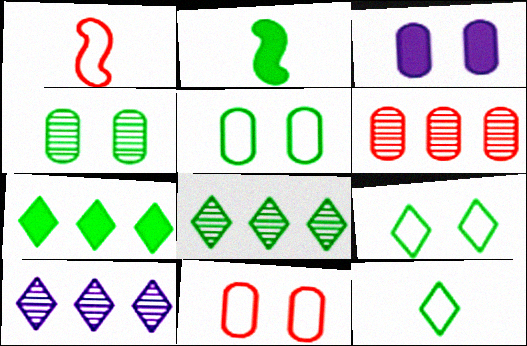[[1, 3, 8], 
[2, 5, 8], 
[2, 10, 11], 
[3, 4, 11]]